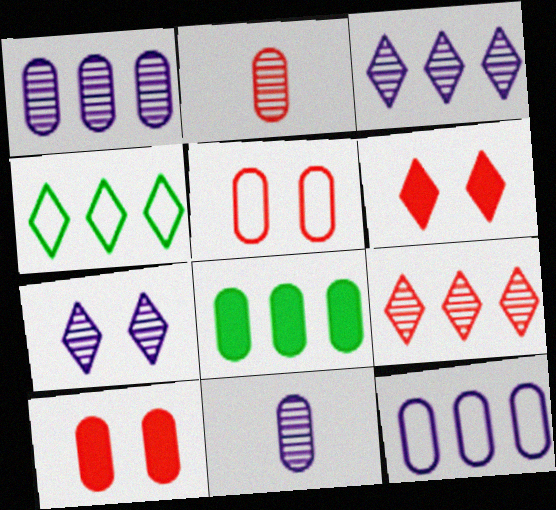[[5, 8, 11]]